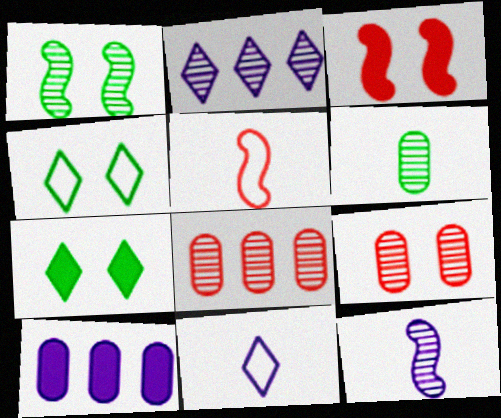[]